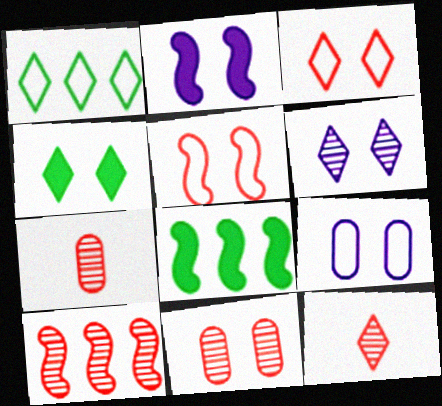[[1, 2, 7], 
[2, 6, 9], 
[3, 4, 6], 
[8, 9, 12], 
[10, 11, 12]]